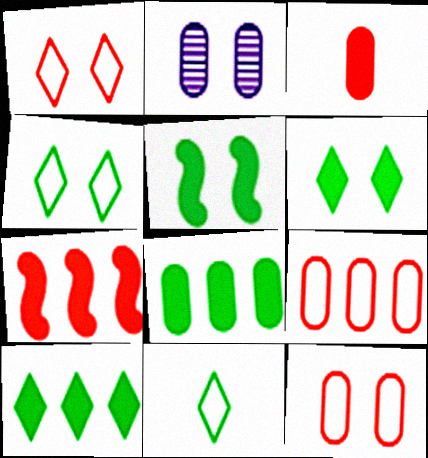[[1, 2, 5], 
[2, 7, 11]]